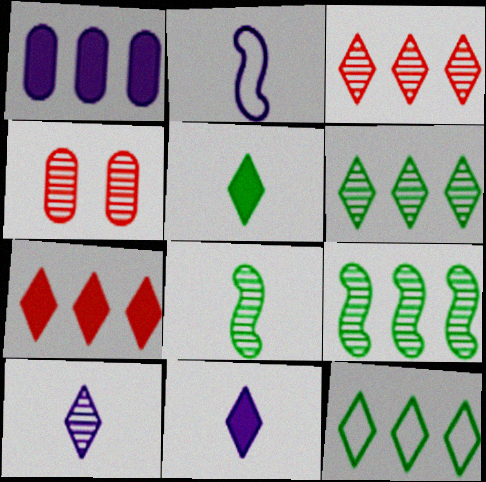[[4, 9, 10]]